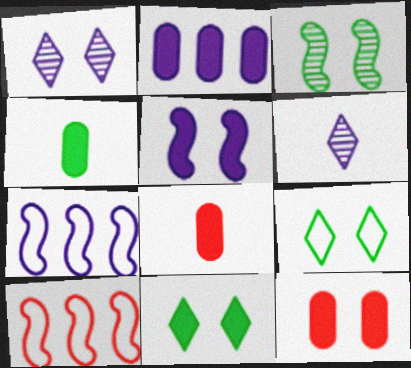[[1, 4, 10], 
[2, 4, 12], 
[5, 11, 12]]